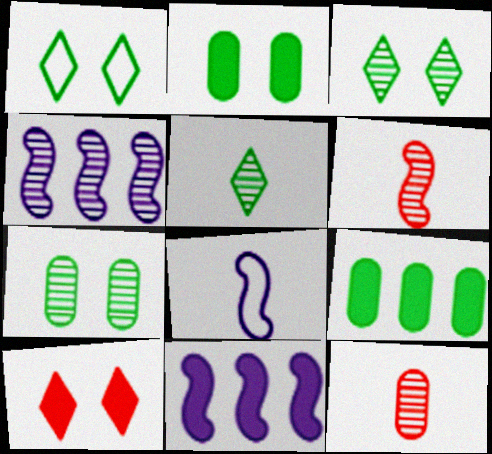[[1, 11, 12], 
[3, 4, 12]]